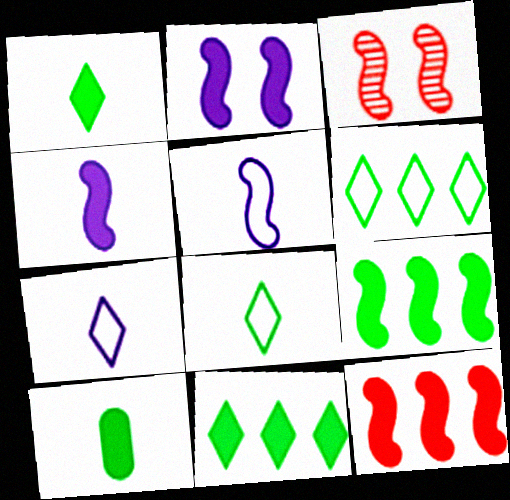[[3, 5, 9]]